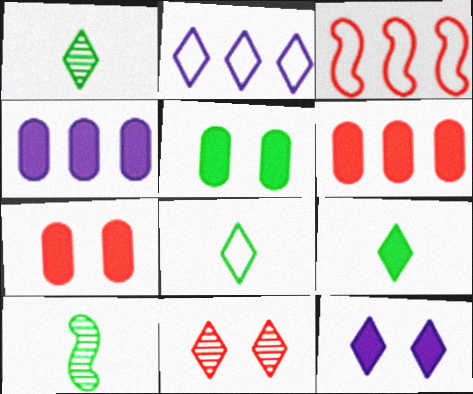[[1, 8, 9], 
[2, 7, 10], 
[2, 9, 11]]